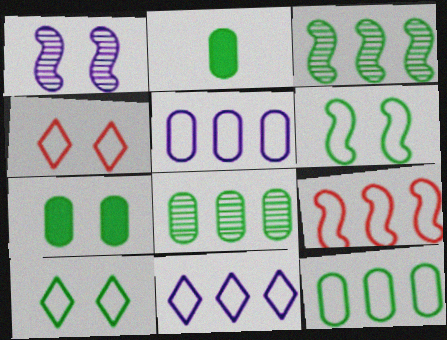[[1, 4, 7], 
[2, 3, 10], 
[9, 11, 12]]